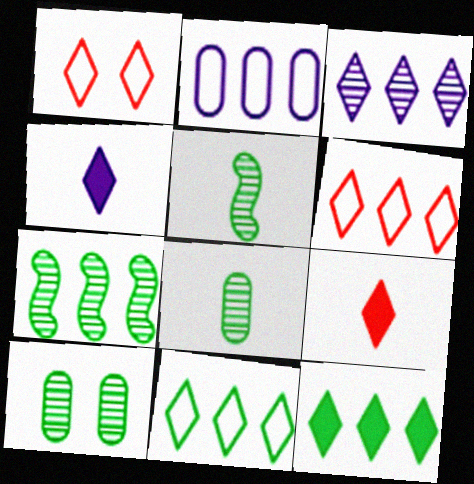[[3, 6, 12]]